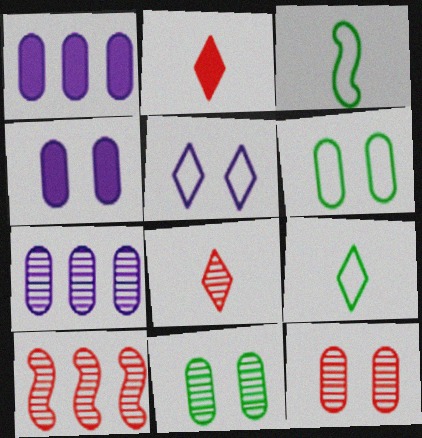[[4, 6, 12], 
[4, 9, 10], 
[8, 10, 12]]